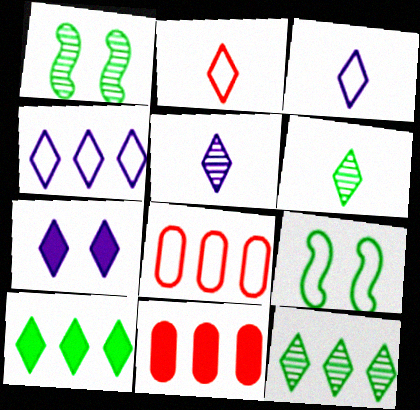[[1, 3, 11], 
[2, 7, 12], 
[3, 8, 9], 
[4, 5, 7], 
[5, 9, 11]]